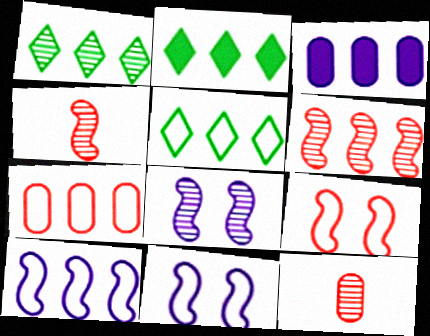[[1, 2, 5], 
[1, 8, 12], 
[2, 11, 12], 
[3, 5, 6], 
[5, 7, 10]]